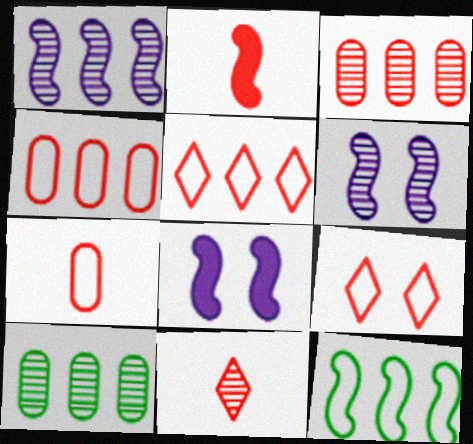[[2, 3, 9], 
[2, 6, 12], 
[2, 7, 11], 
[6, 10, 11]]